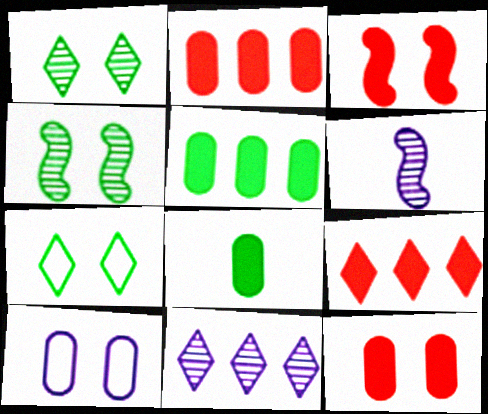[[1, 3, 10], 
[2, 6, 7]]